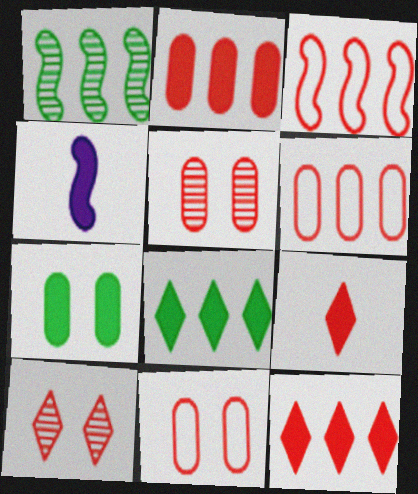[[3, 5, 9], 
[4, 7, 12]]